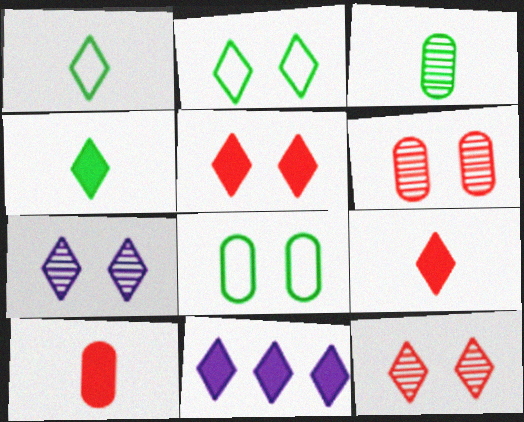[[1, 11, 12], 
[2, 5, 7], 
[4, 5, 11]]